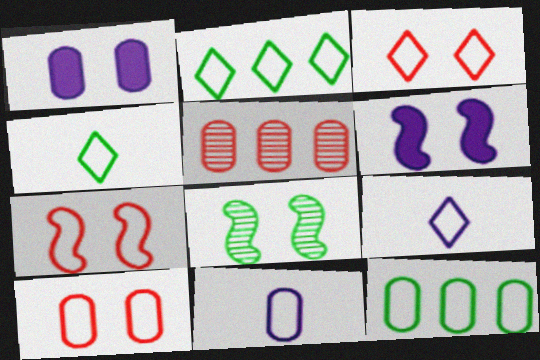[[1, 3, 8], 
[2, 3, 9], 
[2, 7, 11], 
[3, 7, 10], 
[4, 5, 6], 
[6, 7, 8], 
[7, 9, 12], 
[10, 11, 12]]